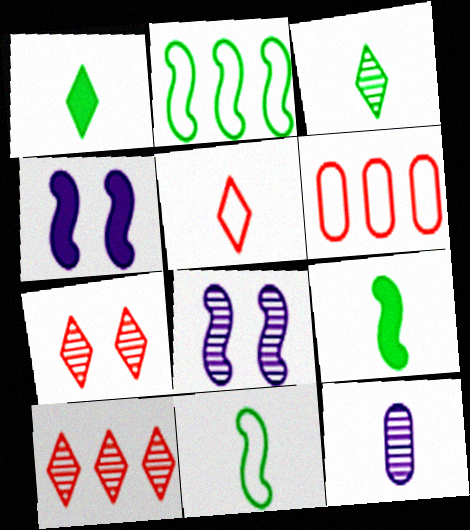[[1, 6, 8], 
[3, 4, 6], 
[5, 9, 12]]